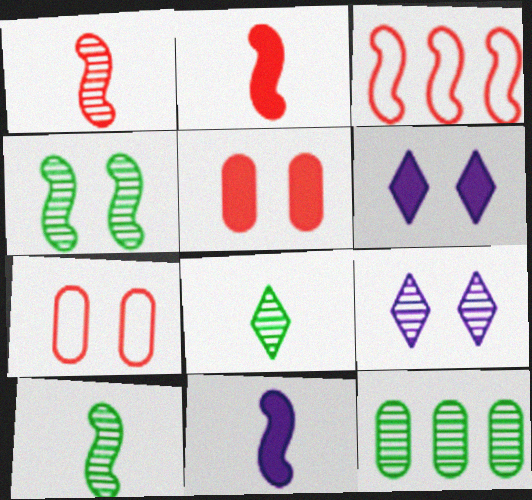[[1, 9, 12], 
[3, 4, 11], 
[4, 6, 7], 
[4, 8, 12]]